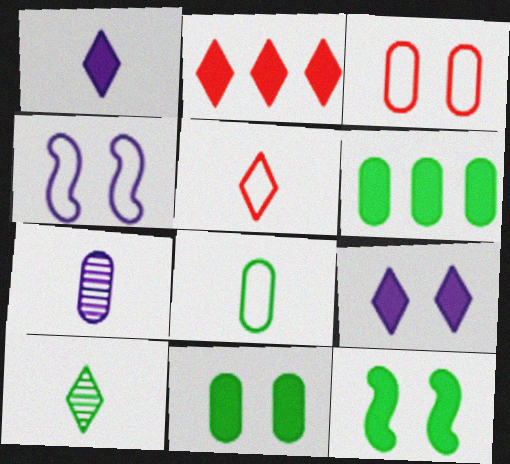[[1, 5, 10], 
[3, 6, 7]]